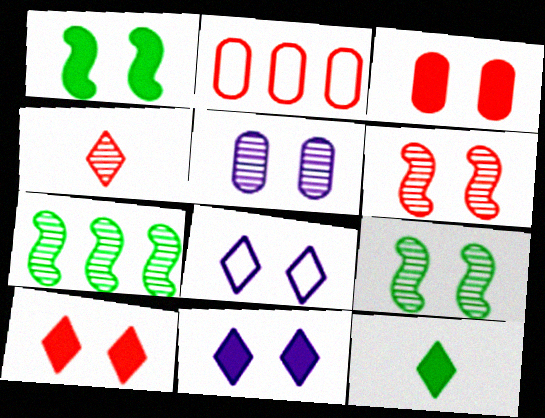[[1, 3, 11], 
[3, 8, 9], 
[4, 5, 7]]